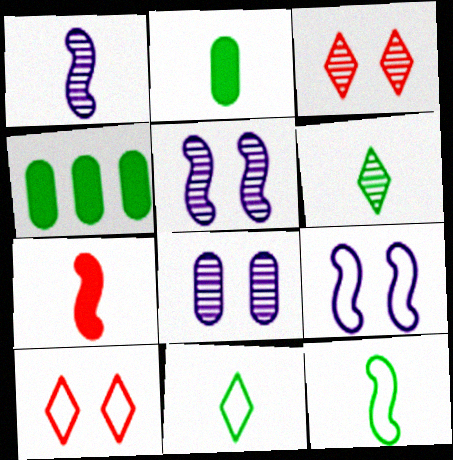[[1, 4, 10], 
[1, 7, 12], 
[2, 6, 12]]